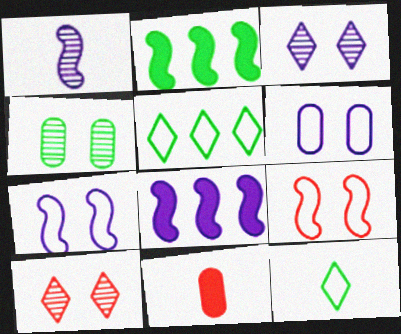[[1, 2, 9], 
[1, 7, 8], 
[1, 11, 12], 
[2, 4, 12]]